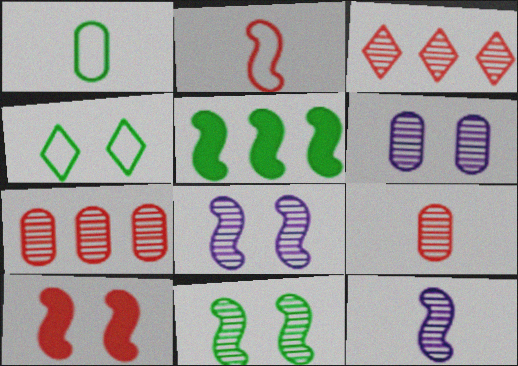[[2, 5, 8], 
[4, 6, 10]]